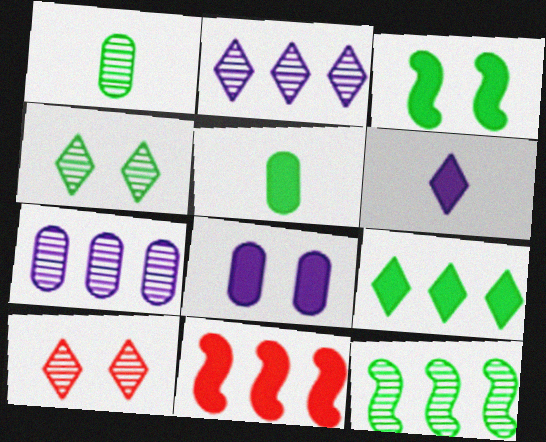[[1, 4, 12], 
[3, 5, 9]]